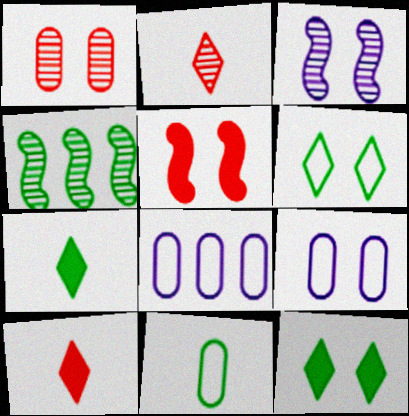[[4, 9, 10], 
[4, 11, 12]]